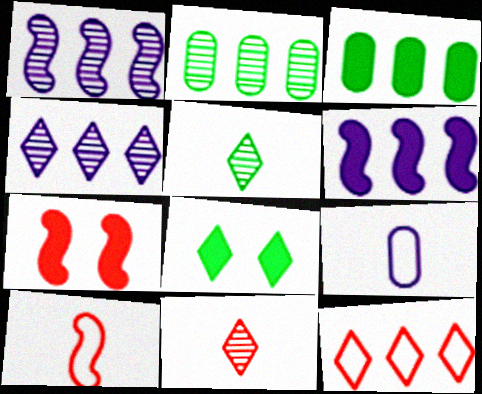[[1, 3, 12], 
[2, 6, 12]]